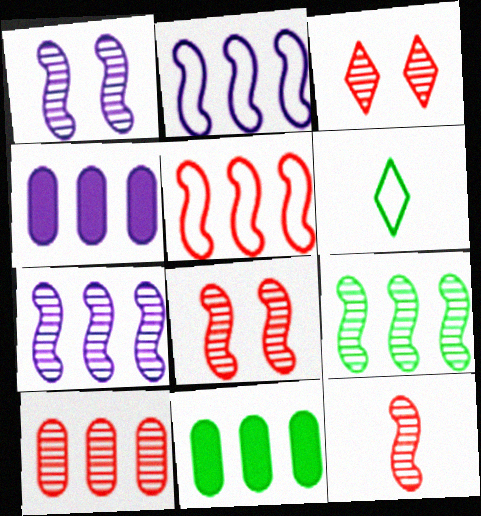[[1, 9, 12], 
[3, 10, 12], 
[4, 6, 8]]